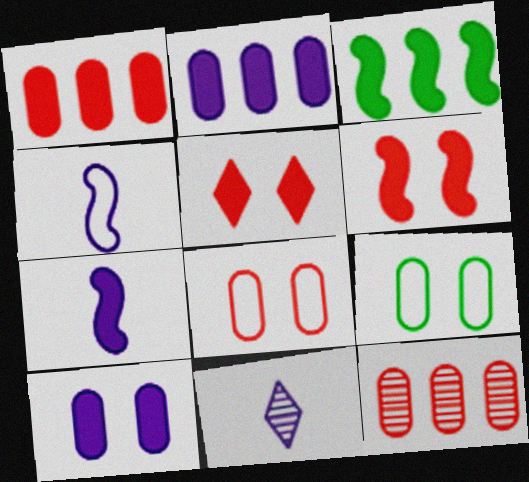[[3, 6, 7], 
[3, 8, 11]]